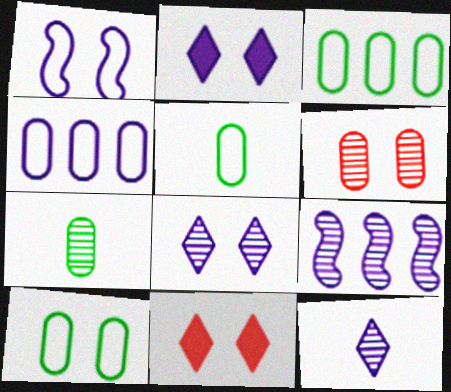[[3, 5, 10], 
[5, 9, 11]]